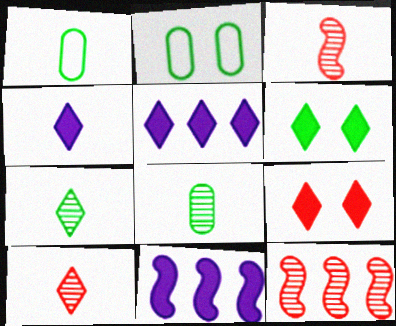[[1, 3, 4], 
[2, 3, 5], 
[2, 4, 12], 
[2, 10, 11]]